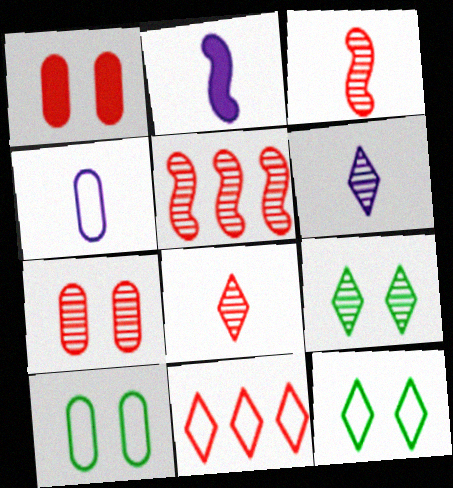[[1, 3, 11], 
[2, 4, 6], 
[5, 7, 8]]